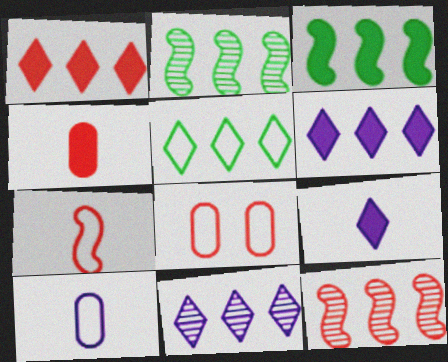[[1, 5, 11], 
[2, 8, 9]]